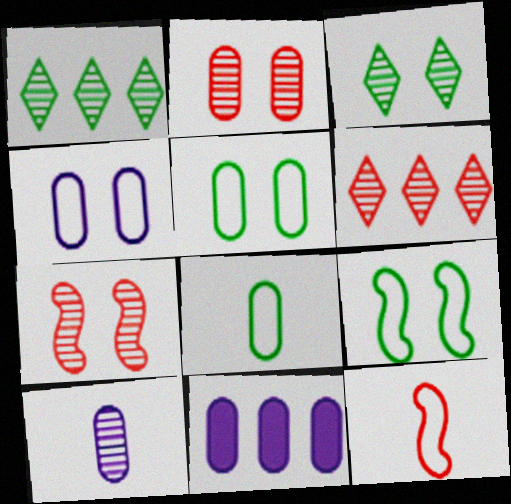[[1, 7, 10], 
[2, 8, 11], 
[3, 11, 12], 
[4, 10, 11]]